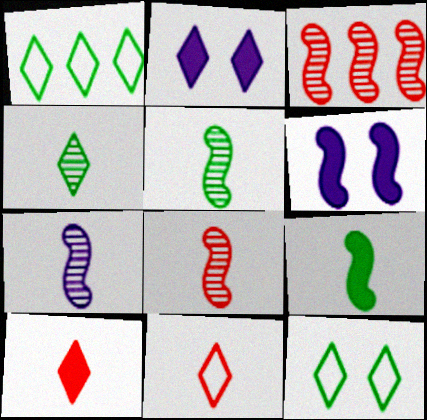[[5, 7, 8]]